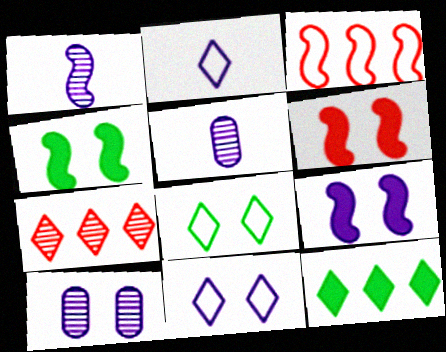[[1, 3, 4], 
[4, 6, 9], 
[6, 8, 10], 
[9, 10, 11]]